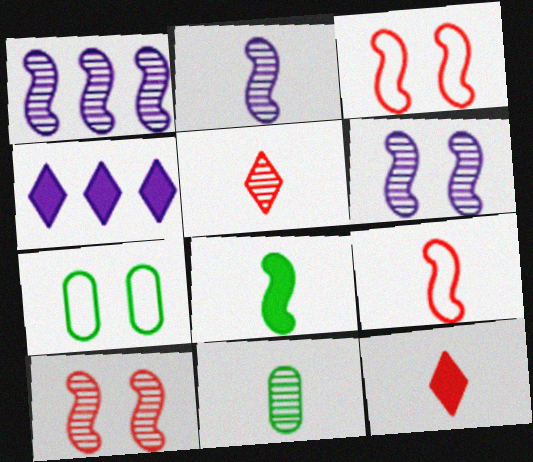[[1, 2, 6], 
[1, 3, 8], 
[1, 7, 12], 
[2, 5, 11], 
[2, 8, 9], 
[3, 4, 11]]